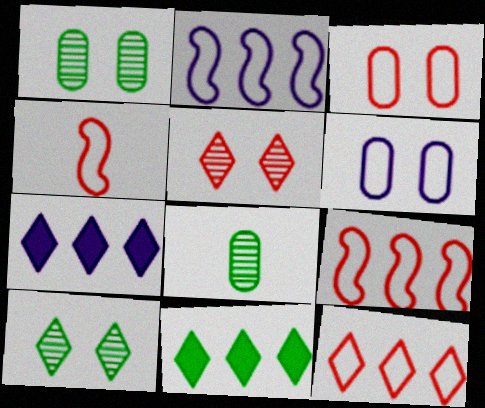[[1, 4, 7], 
[3, 4, 12]]